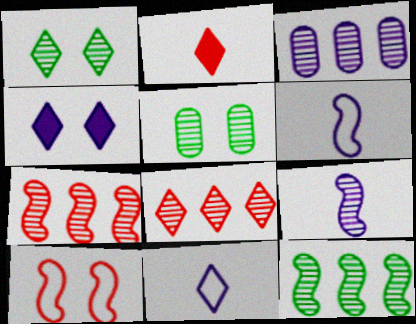[[3, 4, 6], 
[3, 8, 12], 
[4, 5, 10], 
[5, 8, 9]]